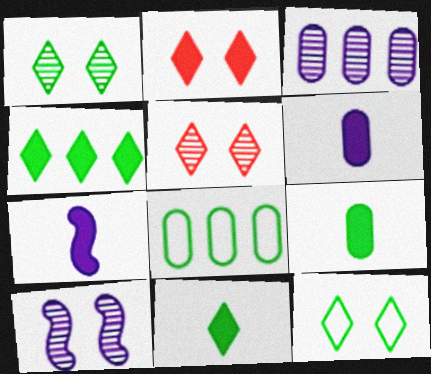[[5, 7, 8]]